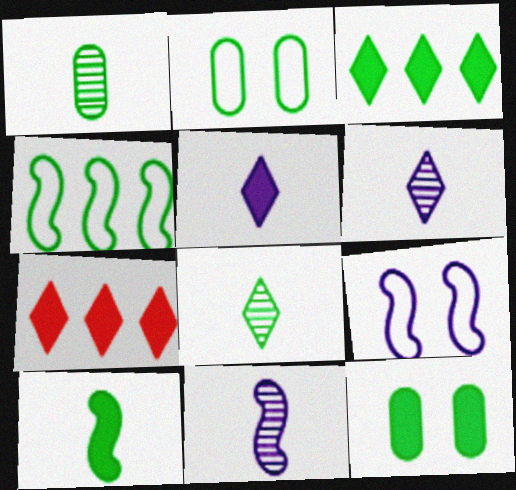[[1, 7, 9], 
[2, 7, 11], 
[3, 10, 12], 
[4, 8, 12]]